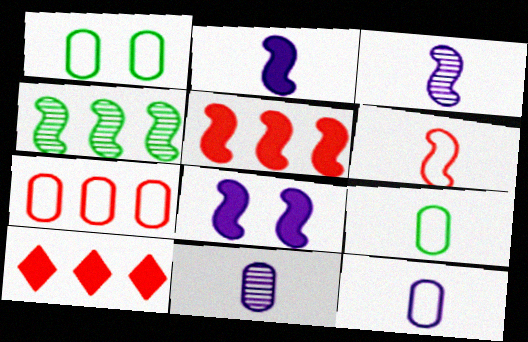[[1, 3, 10], 
[1, 7, 12], 
[4, 6, 8]]